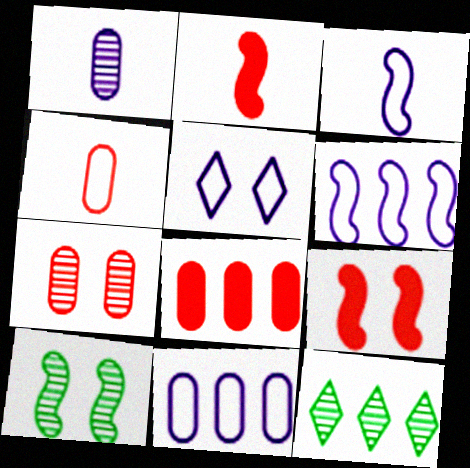[[2, 6, 10], 
[3, 5, 11], 
[4, 7, 8], 
[6, 8, 12]]